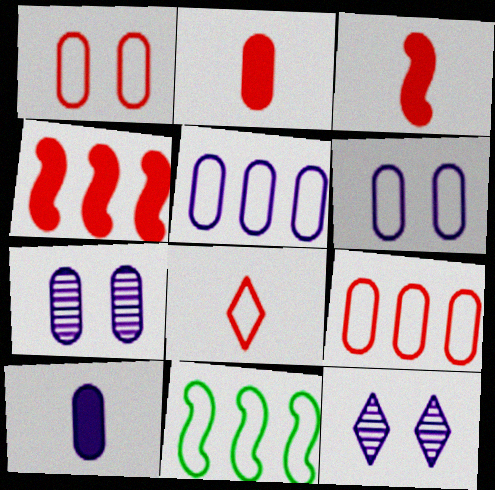[[2, 11, 12], 
[5, 7, 10], 
[6, 8, 11]]